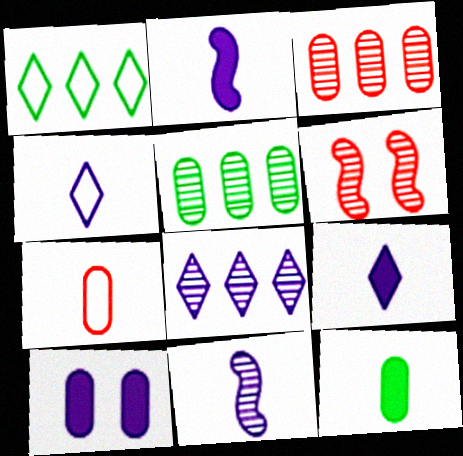[[5, 7, 10]]